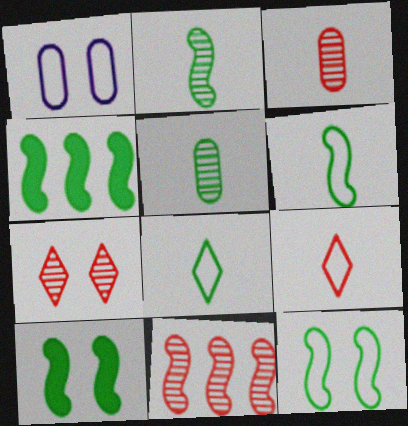[[1, 7, 10], 
[2, 4, 12], 
[3, 7, 11]]